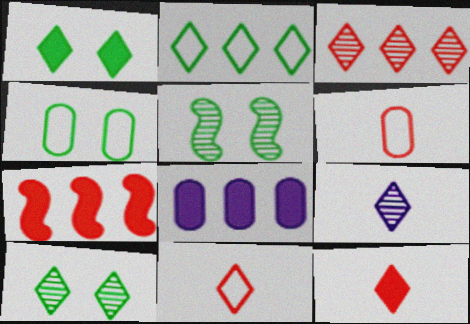[[1, 4, 5], 
[3, 9, 10], 
[4, 7, 9], 
[5, 8, 11]]